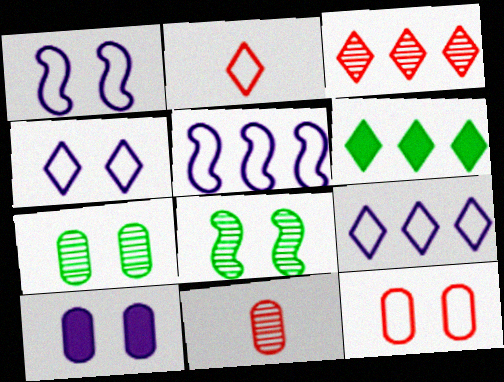[[1, 6, 11], 
[3, 6, 9], 
[7, 10, 12]]